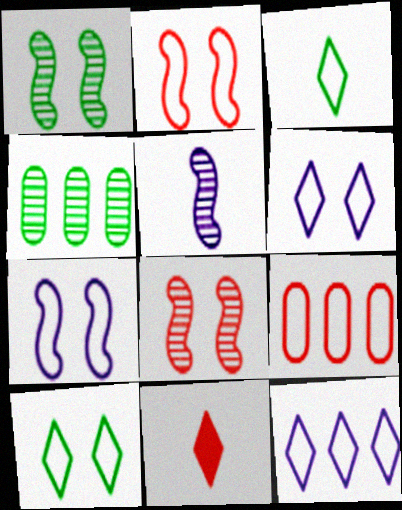[[3, 7, 9], 
[4, 7, 11], 
[8, 9, 11]]